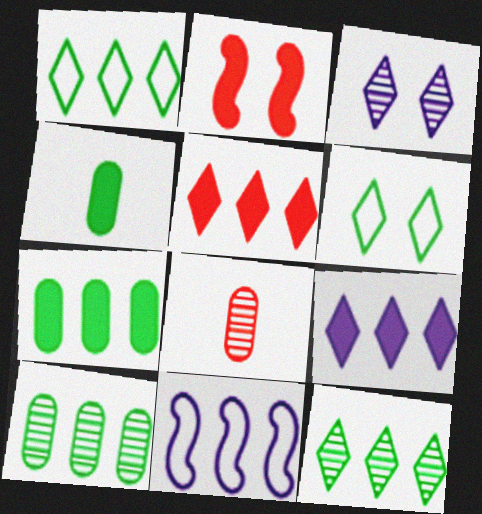[[2, 4, 9], 
[5, 10, 11]]